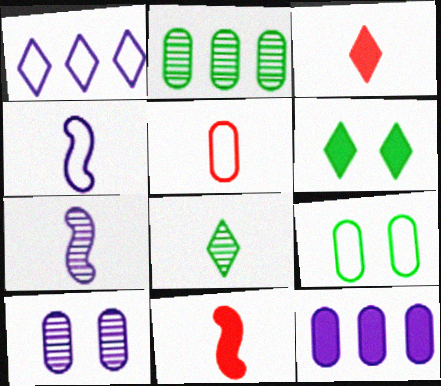[[6, 11, 12]]